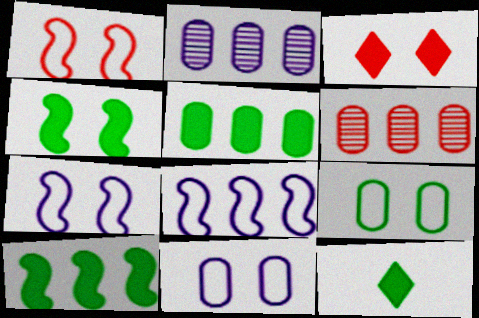[[1, 2, 12], 
[4, 5, 12], 
[6, 7, 12]]